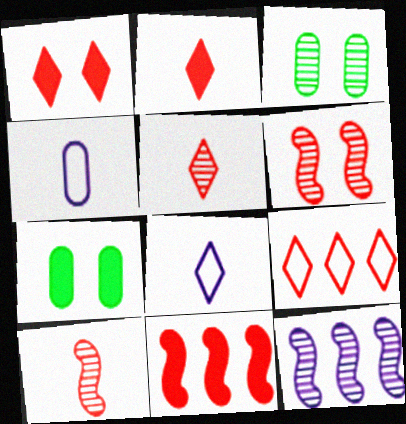[[1, 5, 9], 
[3, 5, 12], 
[3, 8, 11]]